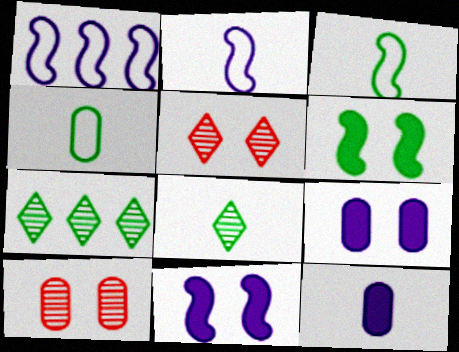[[4, 6, 7]]